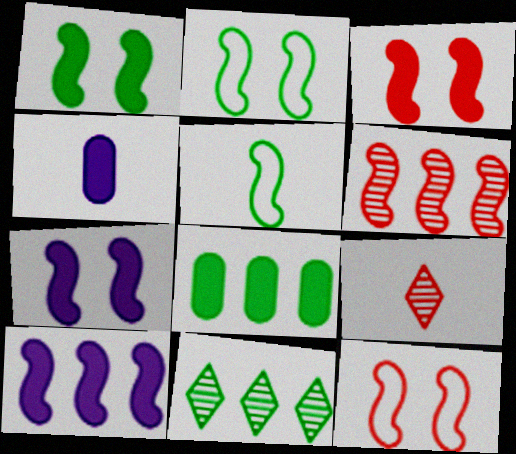[[1, 3, 7], 
[4, 5, 9], 
[4, 11, 12], 
[5, 6, 7]]